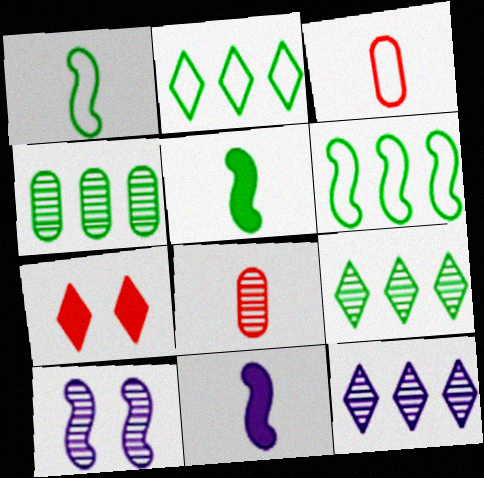[[8, 9, 10]]